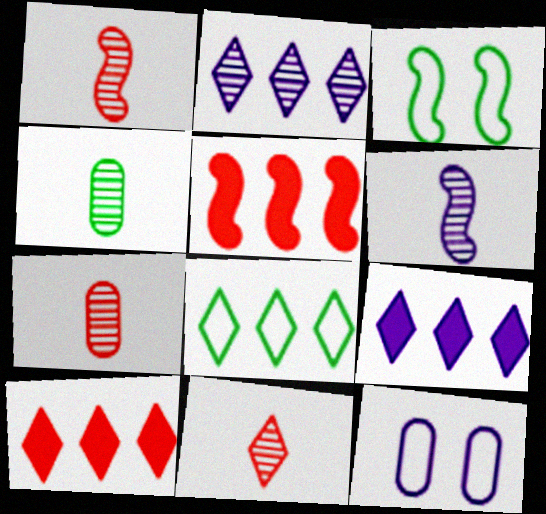[[1, 7, 11], 
[2, 8, 10], 
[3, 5, 6], 
[3, 7, 9], 
[4, 6, 11], 
[6, 9, 12]]